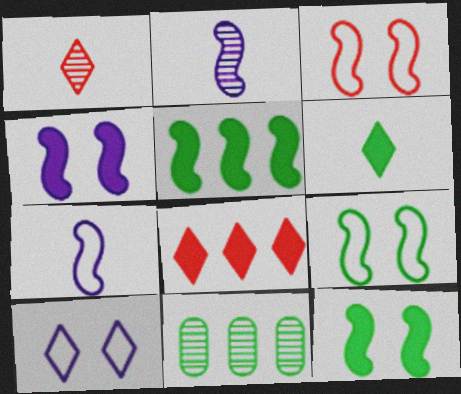[[2, 3, 5], 
[6, 9, 11]]